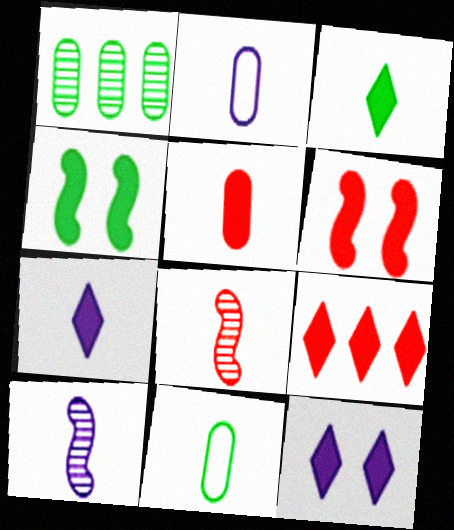[[2, 3, 8], 
[2, 7, 10], 
[3, 9, 12], 
[5, 6, 9], 
[7, 8, 11]]